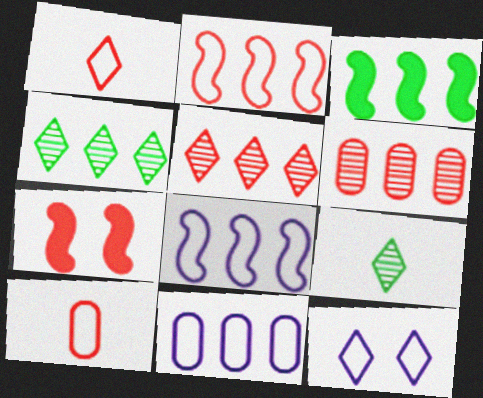[[1, 6, 7], 
[3, 5, 11], 
[5, 7, 10], 
[7, 9, 11]]